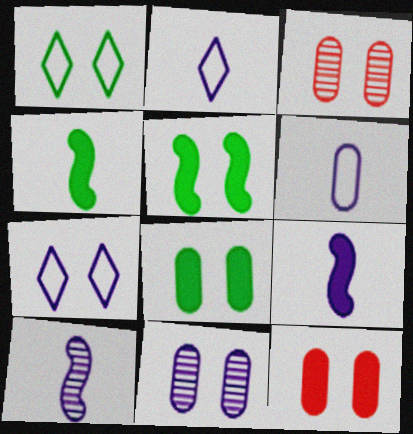[[3, 5, 7]]